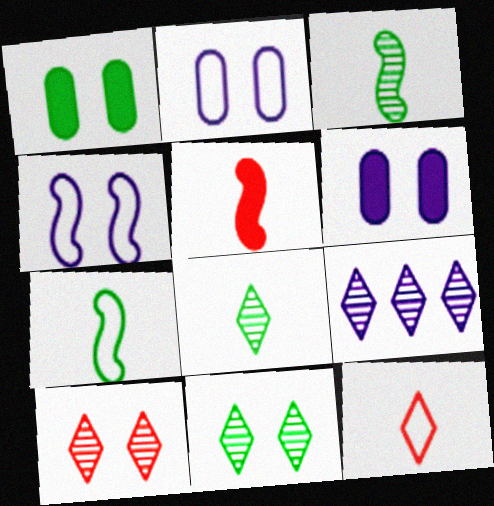[[1, 4, 10], 
[8, 9, 10]]